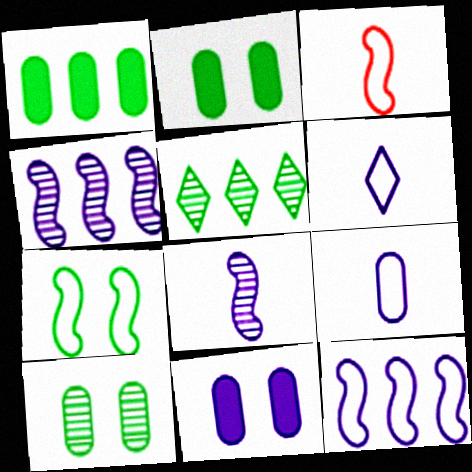[[3, 5, 11], 
[3, 7, 12], 
[4, 6, 11]]